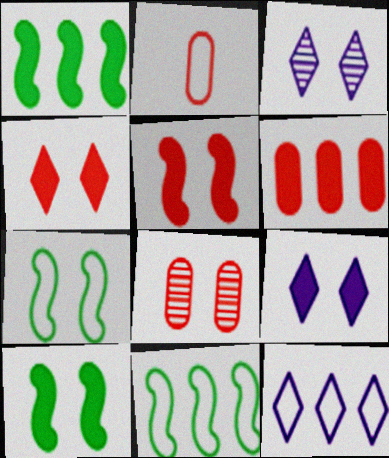[[1, 2, 3], 
[2, 6, 8], 
[2, 7, 12], 
[7, 8, 9]]